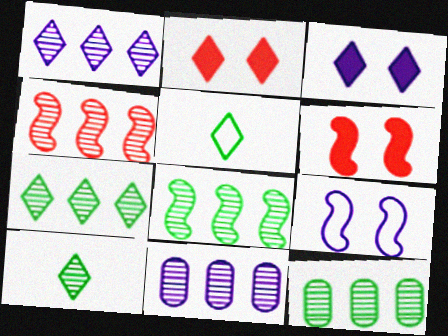[[1, 2, 5], 
[1, 4, 12], 
[4, 7, 11], 
[5, 6, 11], 
[7, 8, 12]]